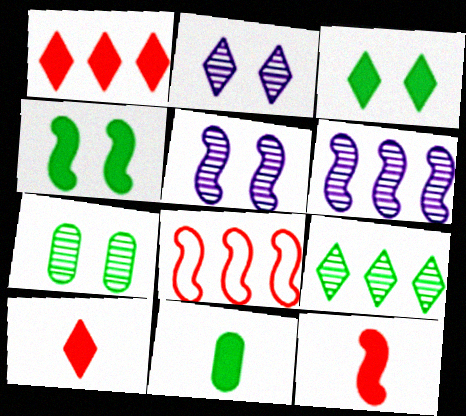[[2, 8, 11]]